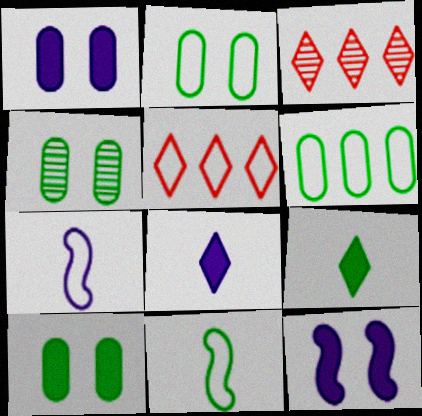[[1, 3, 11], 
[2, 4, 10], 
[2, 5, 7], 
[3, 7, 10]]